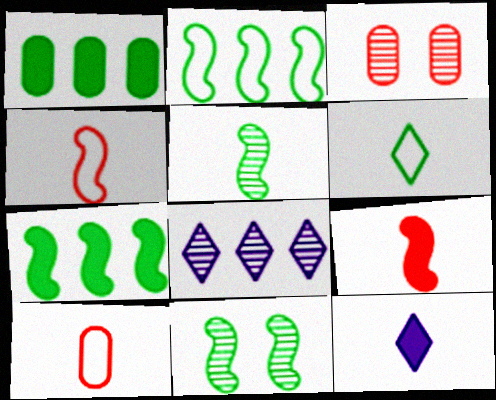[[1, 6, 11], 
[2, 3, 12], 
[3, 5, 8], 
[5, 10, 12]]